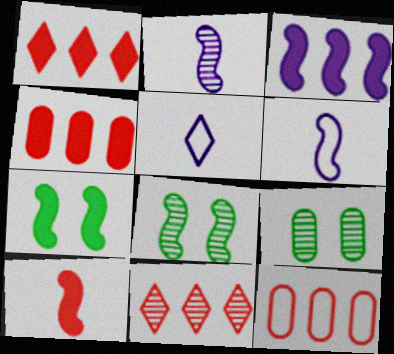[[1, 6, 9], 
[2, 9, 11], 
[3, 7, 10], 
[4, 5, 8]]